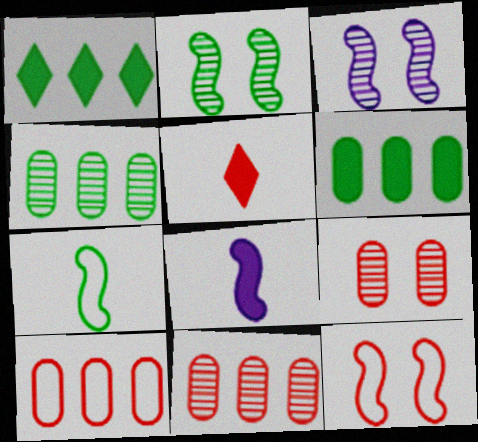[[5, 11, 12]]